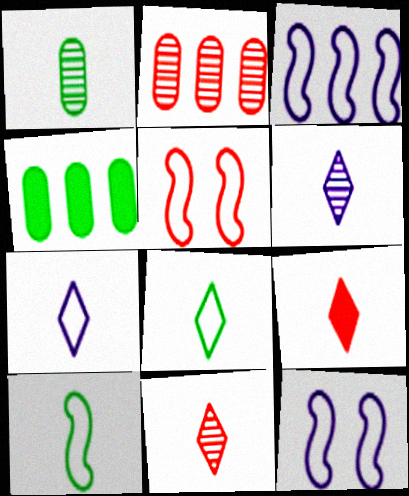[[2, 5, 9], 
[3, 5, 10], 
[4, 5, 6], 
[4, 11, 12], 
[6, 8, 9]]